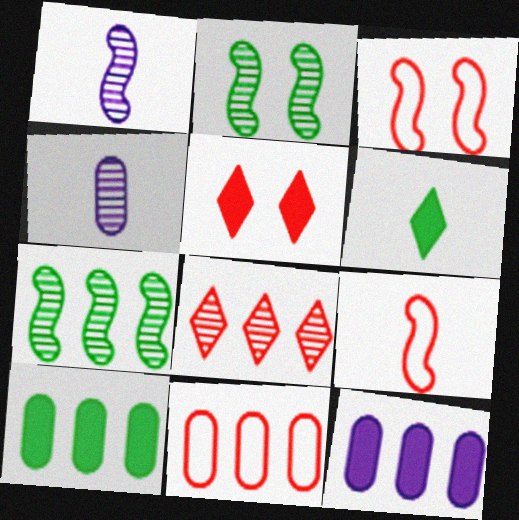[[2, 4, 8], 
[4, 6, 9]]